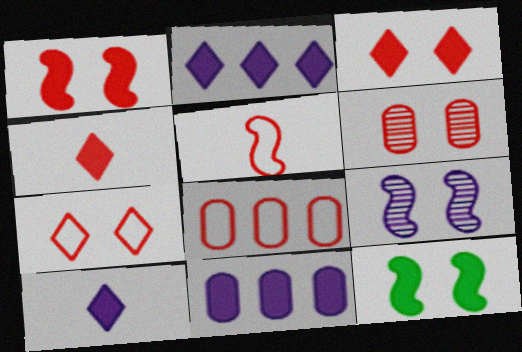[[1, 6, 7], 
[4, 11, 12], 
[5, 7, 8]]